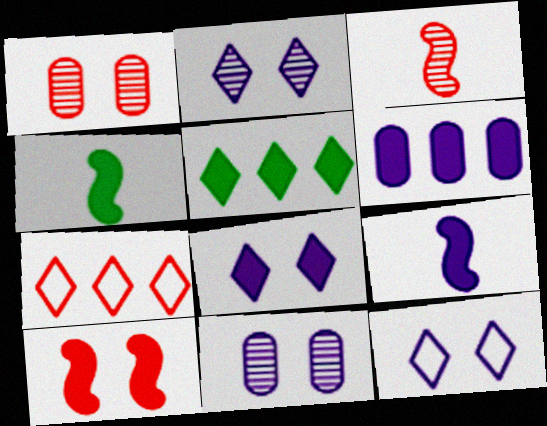[[2, 8, 12], 
[4, 7, 11], 
[6, 8, 9]]